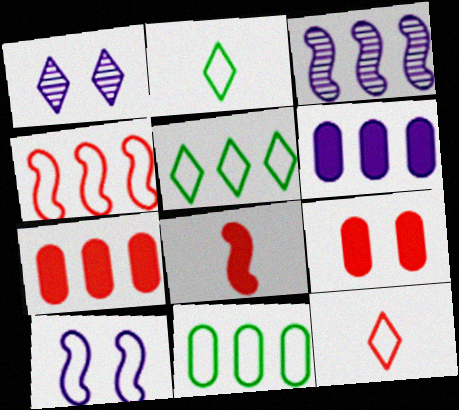[[1, 8, 11], 
[2, 3, 9], 
[3, 5, 7], 
[10, 11, 12]]